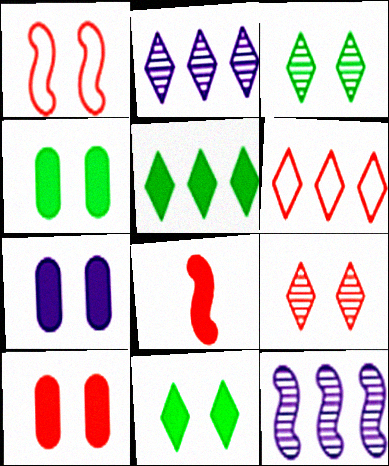[[1, 3, 7], 
[1, 9, 10], 
[2, 5, 6], 
[4, 7, 10], 
[5, 7, 8]]